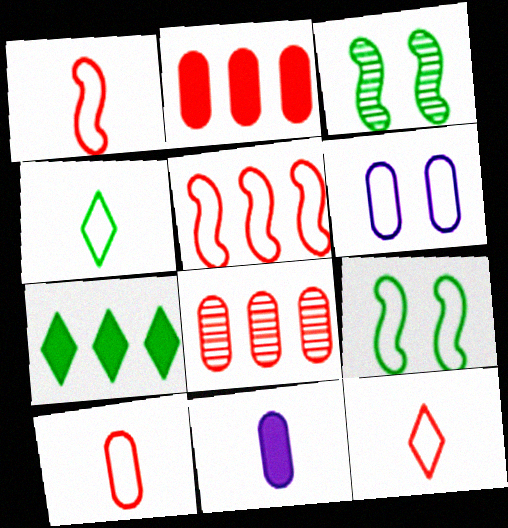[[1, 10, 12], 
[4, 5, 6]]